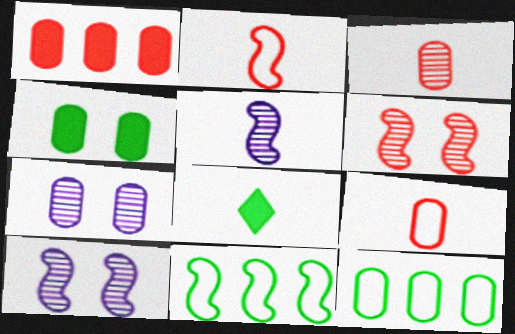[[5, 8, 9]]